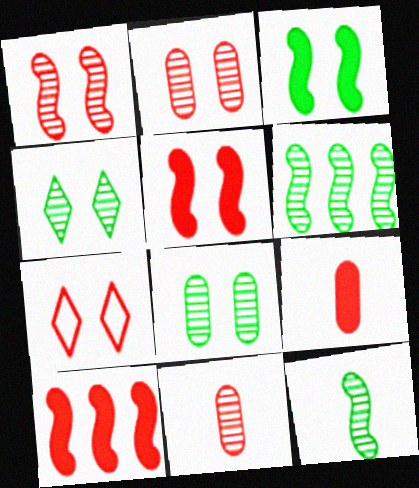[[2, 5, 7], 
[7, 10, 11]]